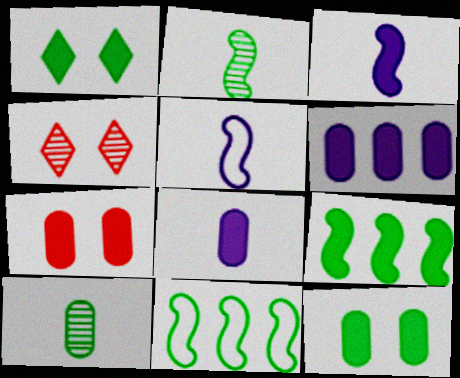[[1, 10, 11], 
[4, 8, 11]]